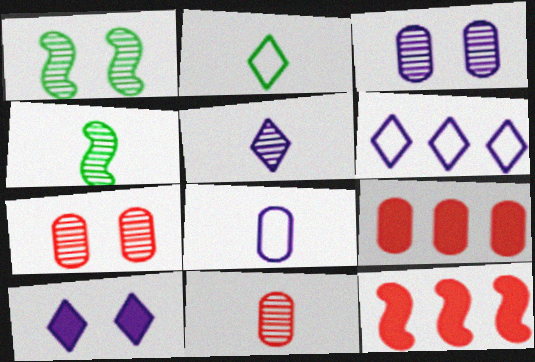[[2, 3, 12], 
[4, 5, 11], 
[5, 6, 10]]